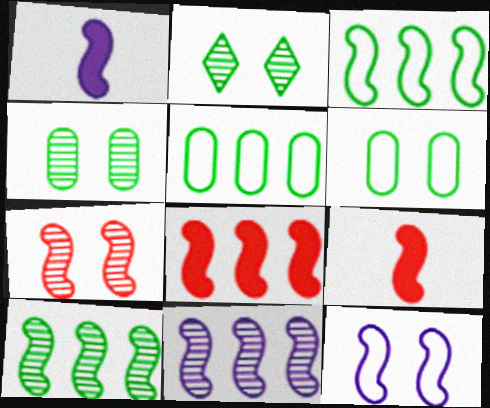[[1, 3, 7], 
[1, 11, 12], 
[3, 8, 11], 
[9, 10, 12]]